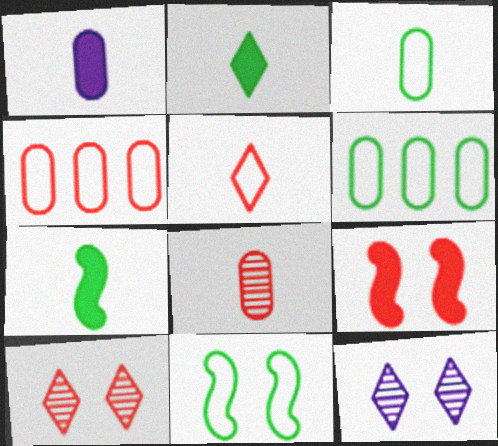[[1, 3, 8], 
[4, 7, 12]]